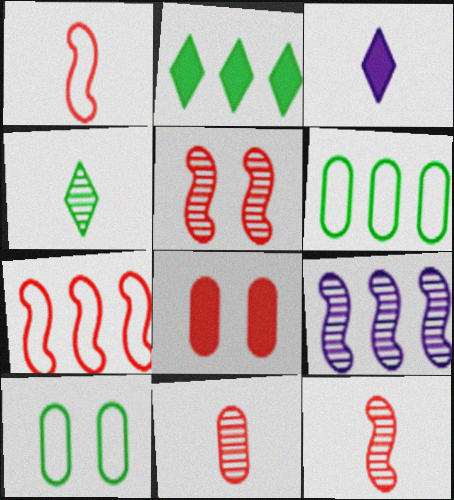[[3, 5, 6]]